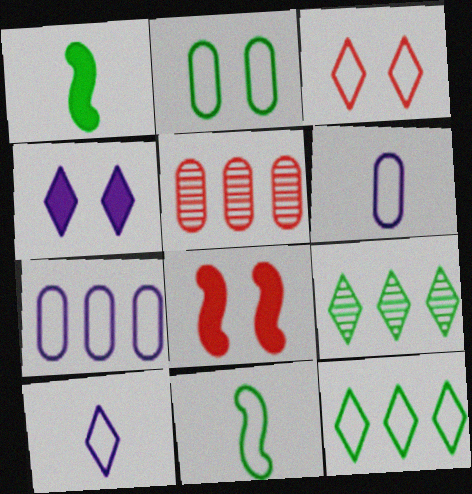[[1, 2, 9], 
[2, 11, 12], 
[3, 7, 11], 
[3, 10, 12], 
[4, 5, 11], 
[6, 8, 9]]